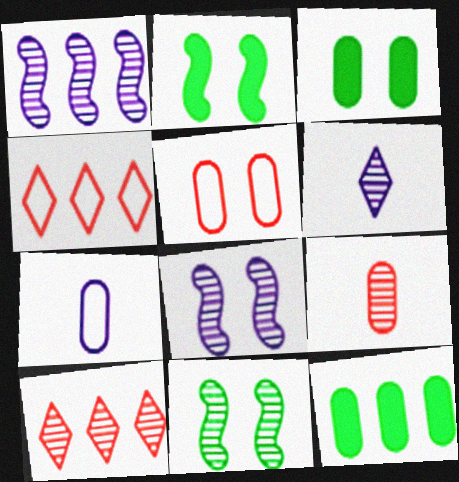[[1, 4, 12], 
[2, 7, 10]]